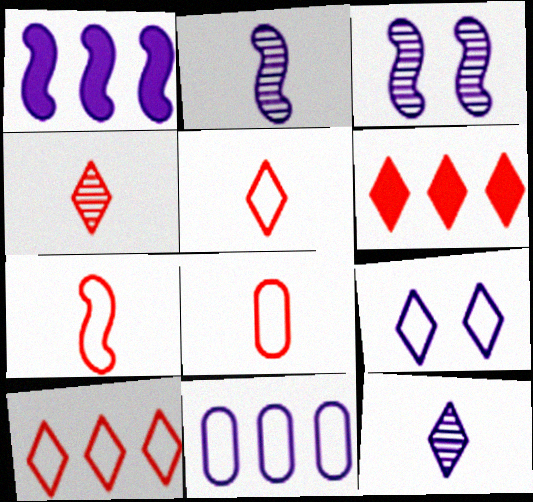[[5, 7, 8]]